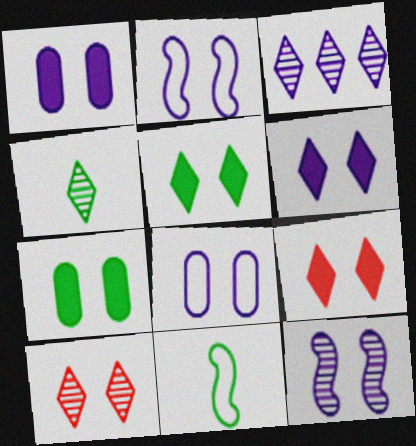[[2, 7, 10], 
[3, 4, 10], 
[5, 6, 9], 
[6, 8, 12]]